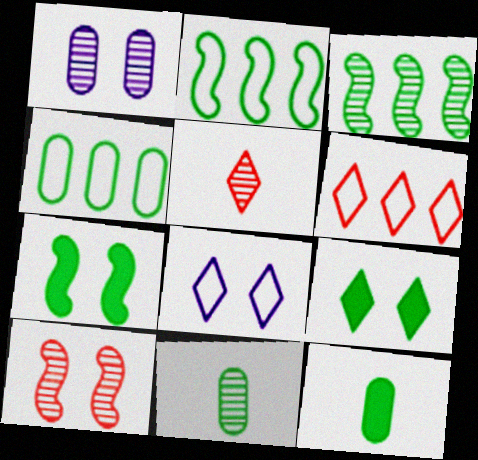[[1, 3, 5], 
[2, 9, 11]]